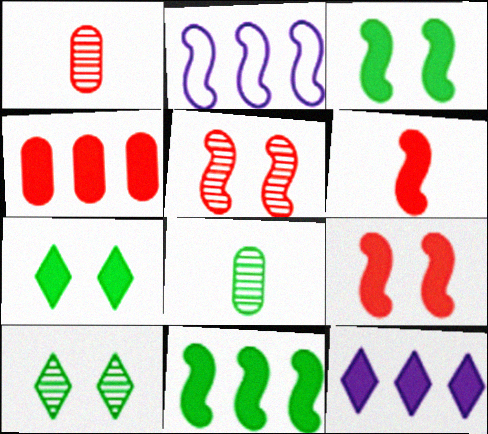[[1, 2, 7], 
[4, 11, 12]]